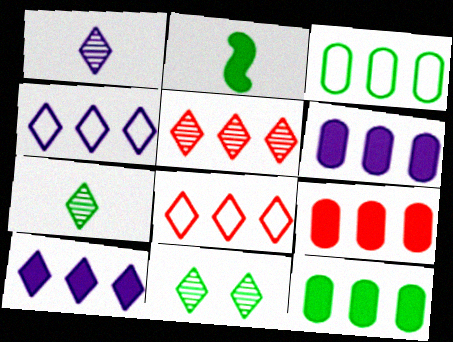[[1, 5, 11], 
[2, 3, 11], 
[6, 9, 12]]